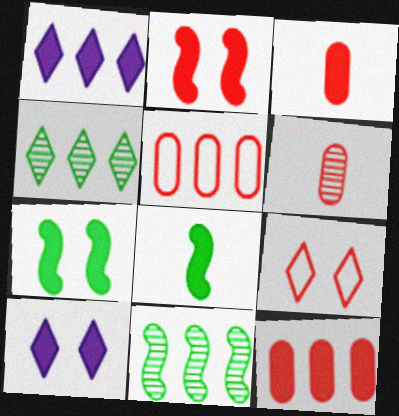[[1, 3, 7], 
[1, 5, 11], 
[8, 10, 12]]